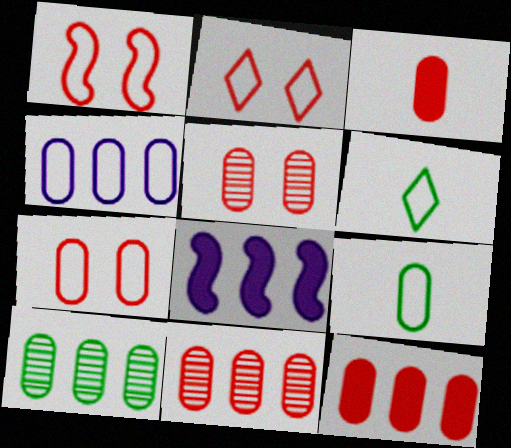[[1, 2, 7], 
[1, 4, 6], 
[3, 7, 11], 
[4, 7, 9], 
[4, 10, 12], 
[5, 6, 8]]